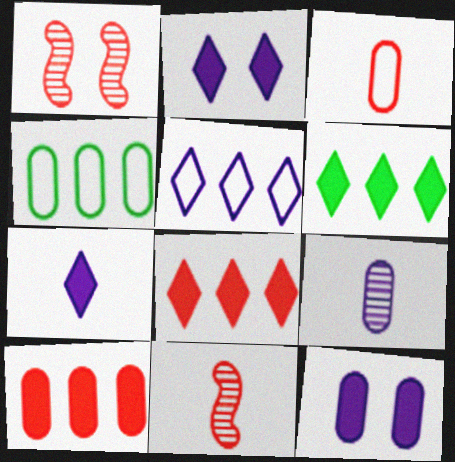[[1, 3, 8], 
[1, 4, 7], 
[2, 4, 11]]